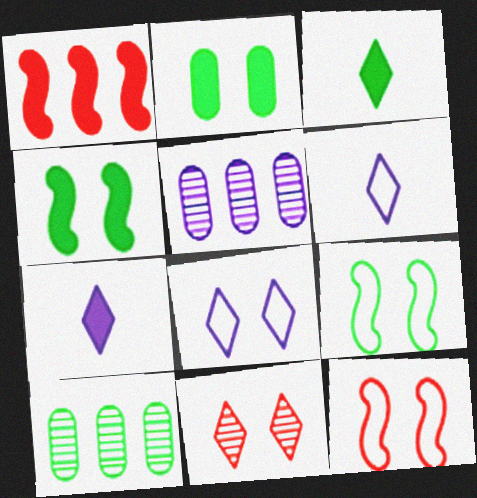[[1, 2, 7], 
[3, 5, 12], 
[3, 9, 10], 
[7, 10, 12]]